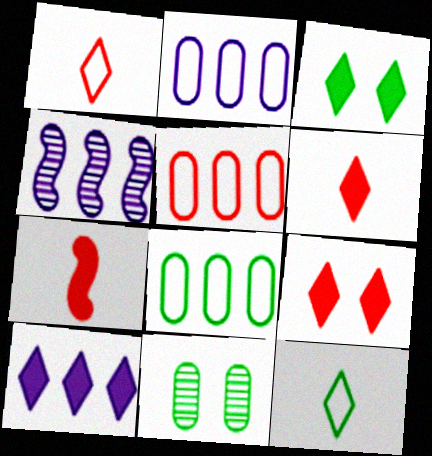[[2, 4, 10], 
[2, 5, 8], 
[3, 6, 10]]